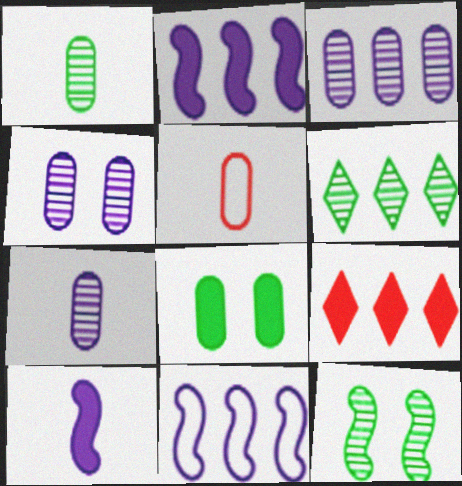[[1, 6, 12], 
[3, 4, 7], 
[3, 5, 8], 
[8, 9, 10]]